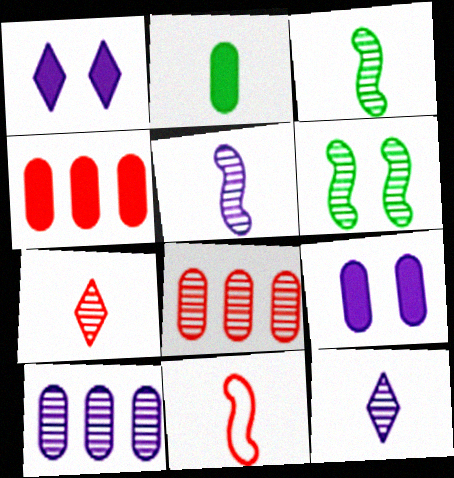[[2, 4, 9], 
[2, 11, 12], 
[6, 7, 10], 
[6, 8, 12]]